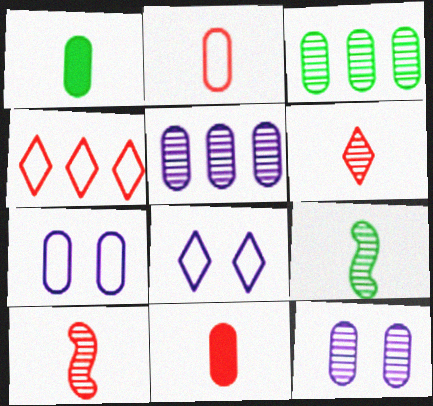[[3, 7, 11]]